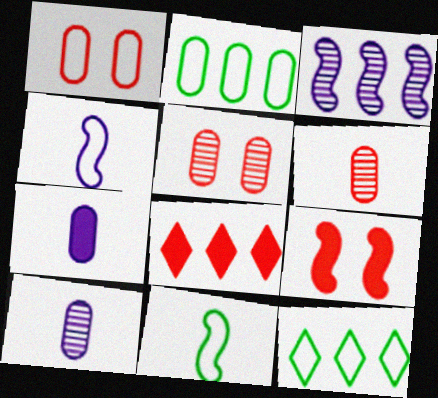[[1, 4, 12], 
[2, 3, 8], 
[2, 5, 7], 
[3, 9, 11], 
[9, 10, 12]]